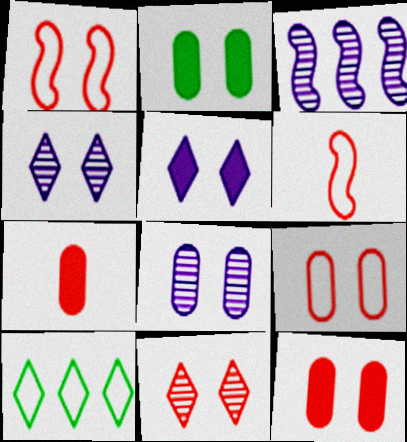[[1, 2, 4], 
[1, 11, 12], 
[2, 8, 9]]